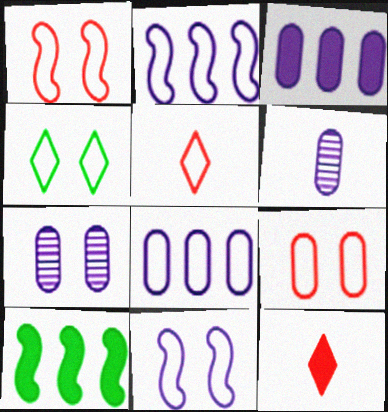[[4, 9, 11], 
[5, 7, 10]]